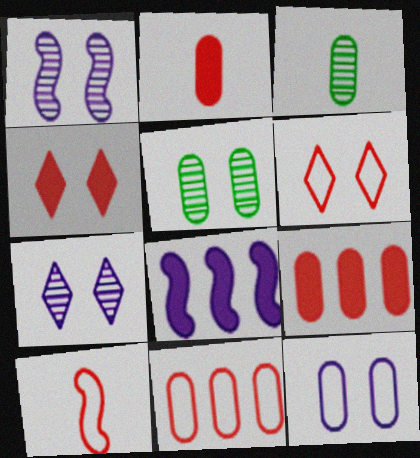[[3, 6, 8], 
[3, 9, 12], 
[6, 10, 11]]